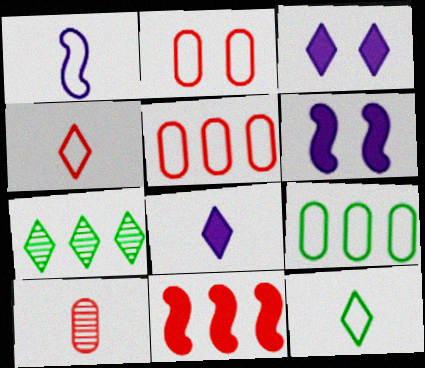[[3, 4, 7]]